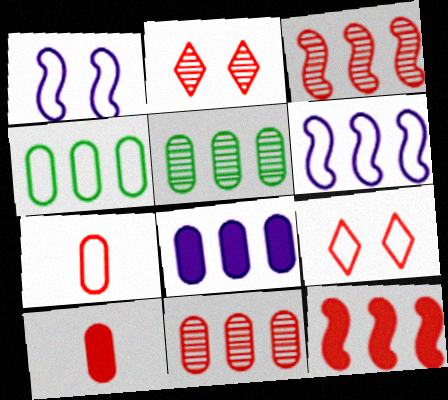[[2, 7, 12], 
[3, 9, 10], 
[4, 8, 11]]